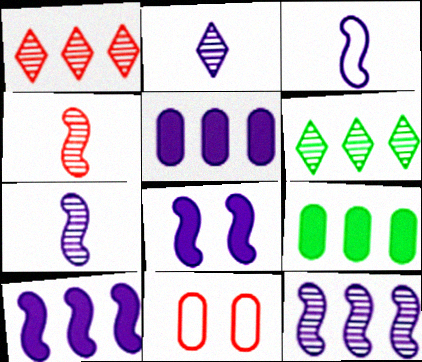[[3, 8, 12]]